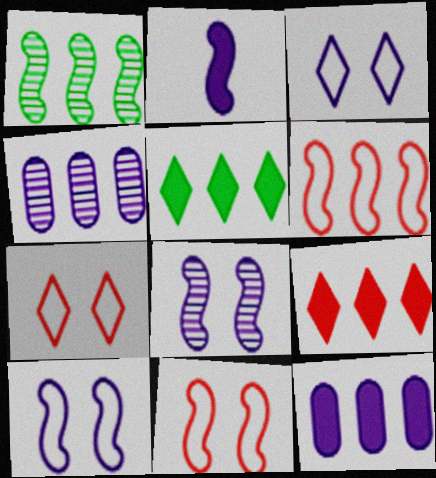[[1, 2, 11], 
[2, 3, 4], 
[4, 5, 6]]